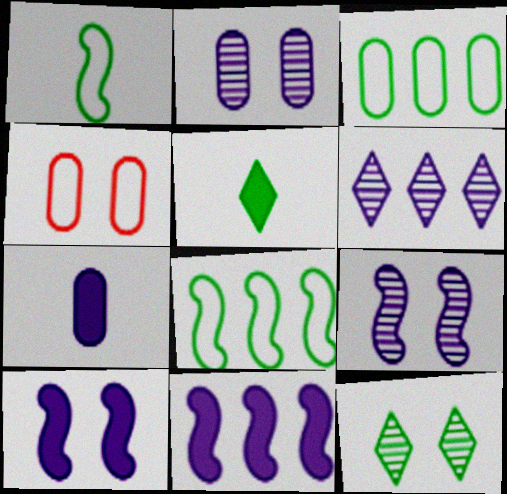[[4, 10, 12]]